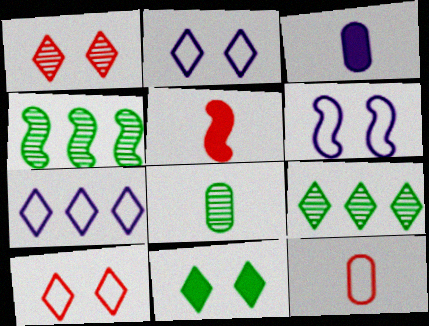[[1, 2, 11], 
[3, 4, 10], 
[3, 8, 12], 
[4, 5, 6]]